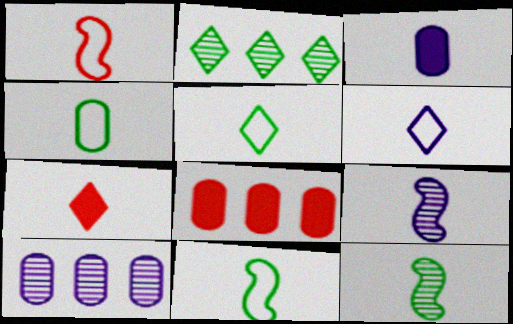[[1, 4, 6], 
[3, 6, 9], 
[4, 5, 11], 
[4, 7, 9]]